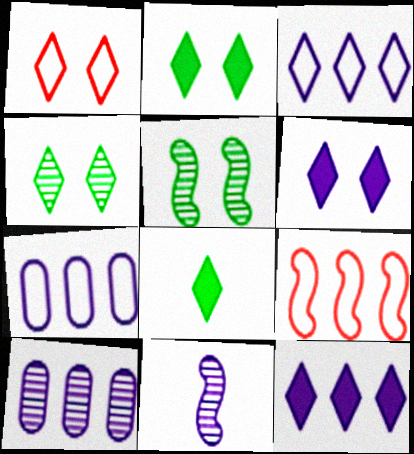[[1, 4, 6], 
[6, 7, 11]]